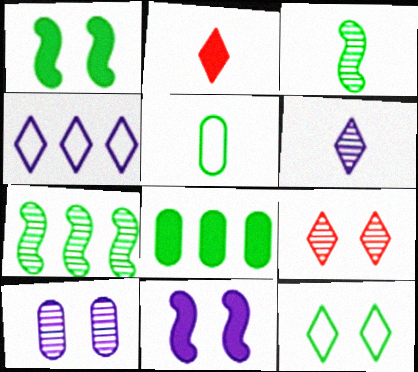[[2, 8, 11], 
[3, 8, 12]]